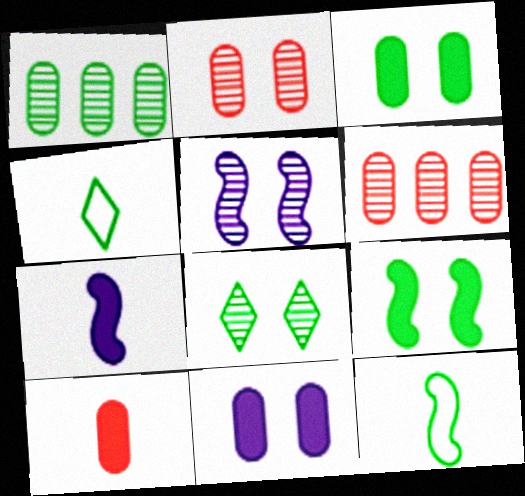[[1, 4, 9], 
[2, 5, 8]]